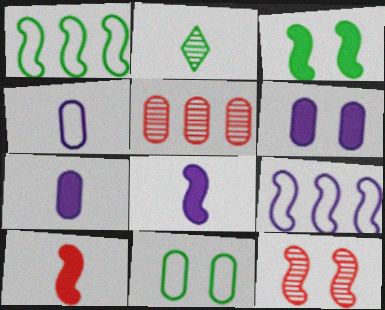[[1, 8, 12], 
[2, 4, 10], 
[5, 7, 11]]